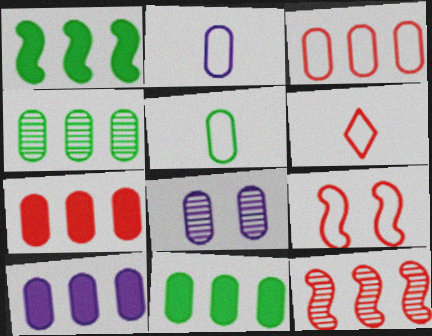[[1, 6, 8], 
[2, 8, 10], 
[3, 4, 10], 
[3, 6, 9], 
[5, 7, 8], 
[7, 10, 11]]